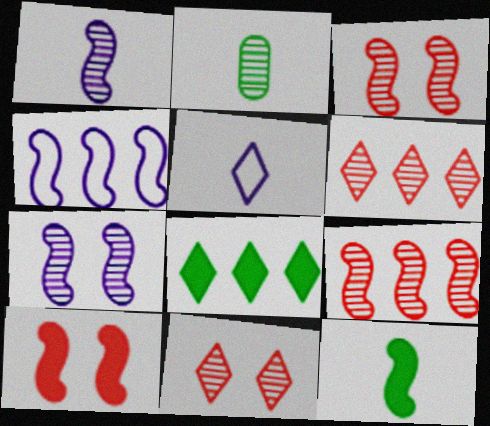[[2, 6, 7], 
[3, 4, 12], 
[5, 8, 11]]